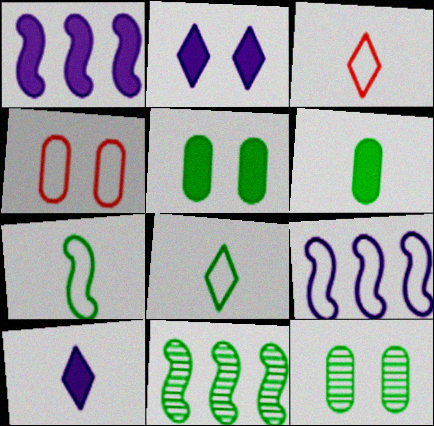[[1, 3, 12], 
[4, 8, 9], 
[4, 10, 11], 
[5, 8, 11]]